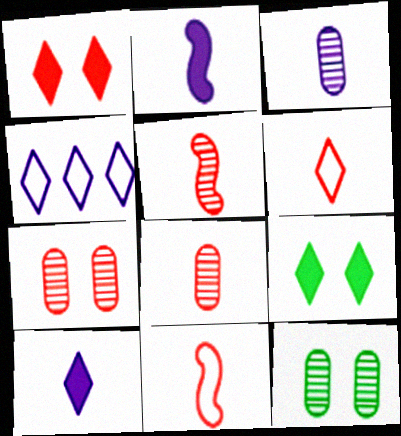[]